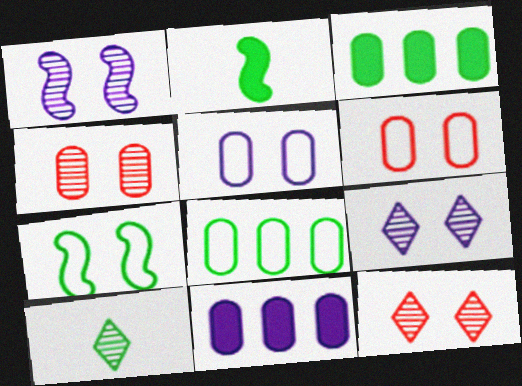[[3, 7, 10]]